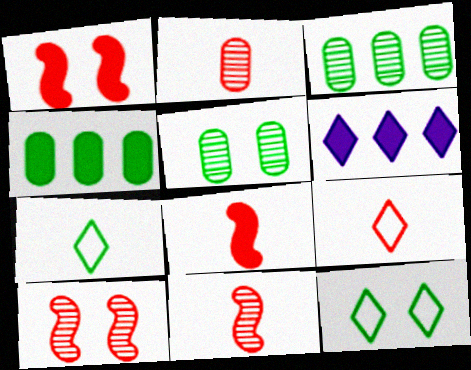[[2, 8, 9]]